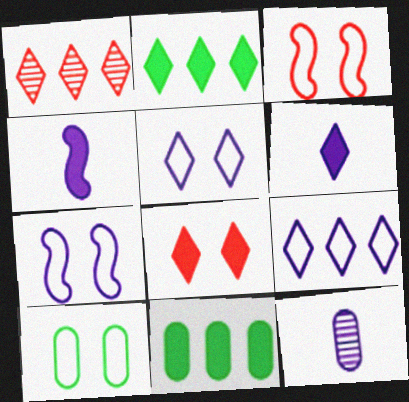[[1, 2, 9], 
[1, 4, 10], 
[2, 3, 12], 
[2, 6, 8], 
[3, 5, 10], 
[4, 8, 11]]